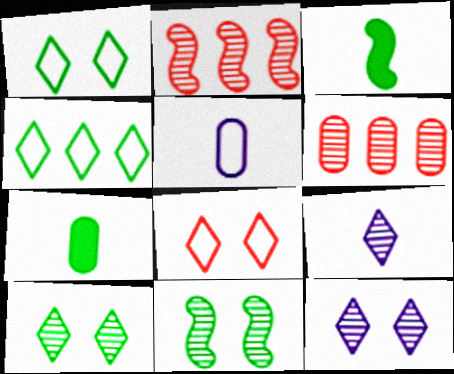[[4, 7, 11], 
[6, 9, 11]]